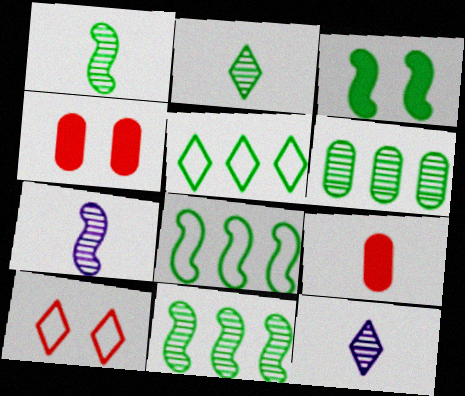[[1, 3, 8], 
[4, 5, 7], 
[4, 8, 12]]